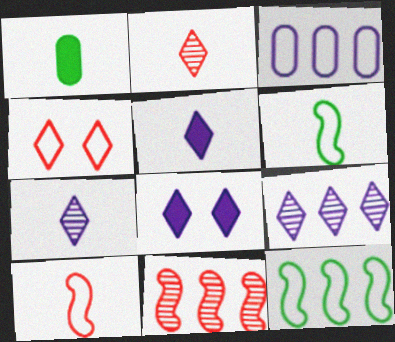[[1, 7, 10], 
[3, 4, 6]]